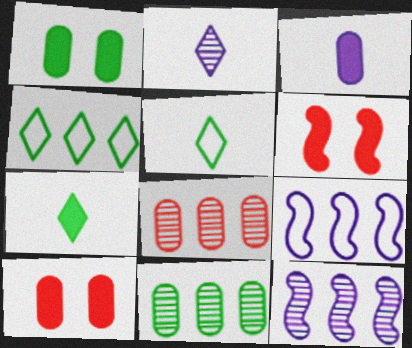[[5, 10, 12]]